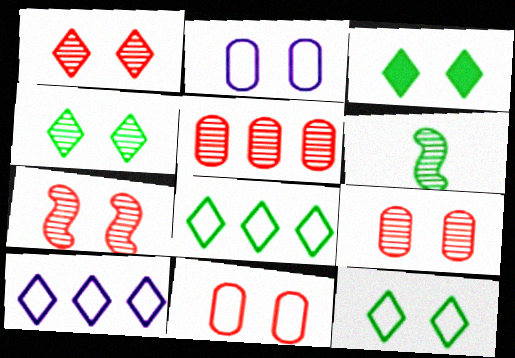[[1, 7, 9], 
[2, 3, 7], 
[3, 4, 12]]